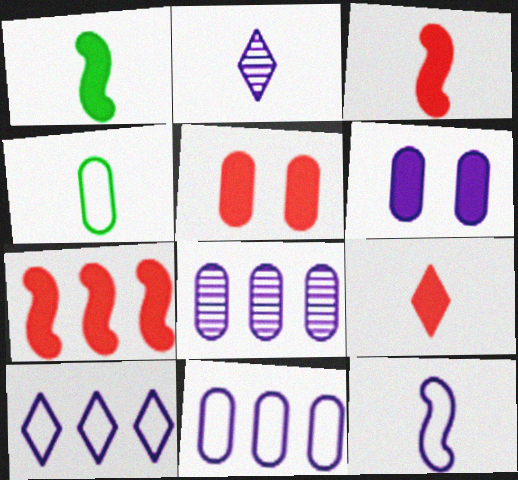[[2, 3, 4], 
[4, 5, 8], 
[5, 7, 9]]